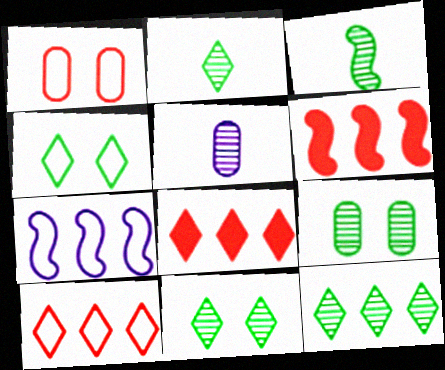[[2, 11, 12], 
[3, 9, 12], 
[4, 5, 6]]